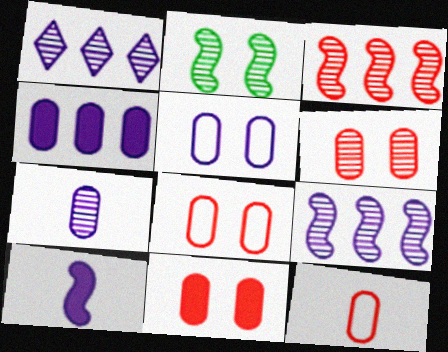[[1, 5, 10], 
[4, 5, 7], 
[6, 8, 11]]